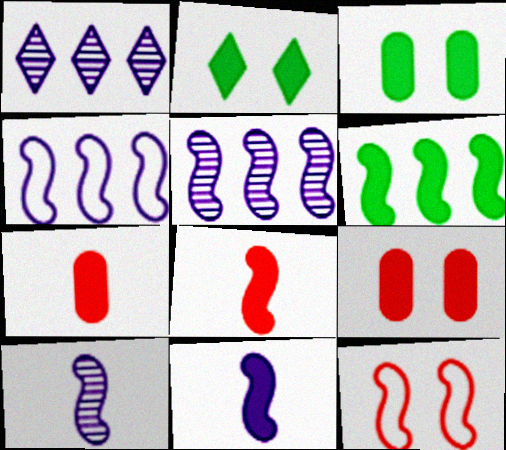[[6, 10, 12]]